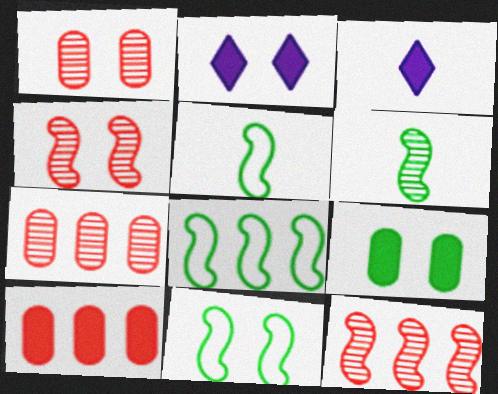[[1, 2, 11], 
[1, 3, 8], 
[2, 5, 7], 
[3, 7, 11], 
[5, 8, 11]]